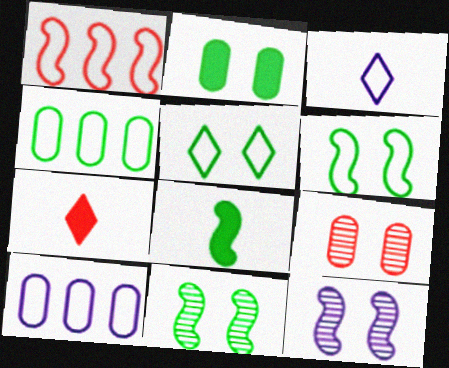[[1, 7, 9], 
[1, 8, 12], 
[2, 5, 11], 
[4, 7, 12], 
[7, 10, 11]]